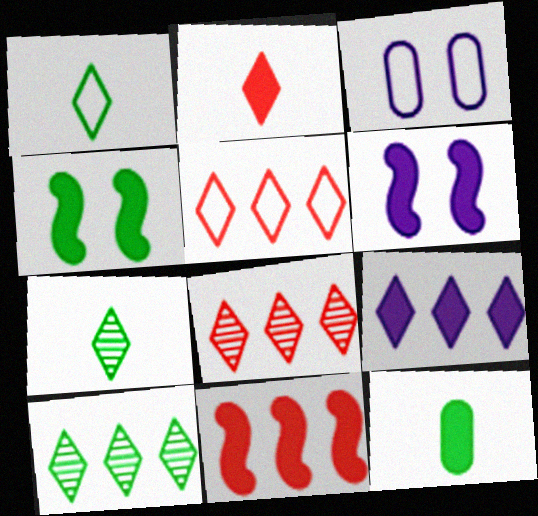[[3, 7, 11], 
[5, 9, 10]]